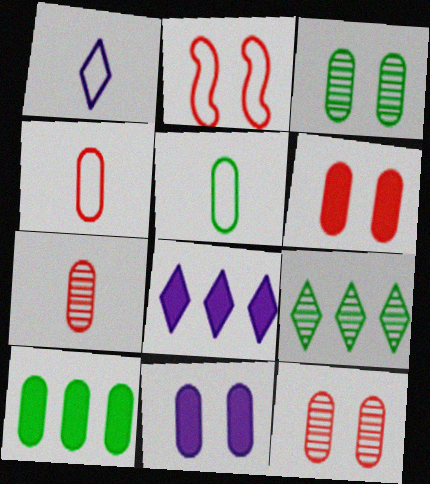[[3, 5, 10]]